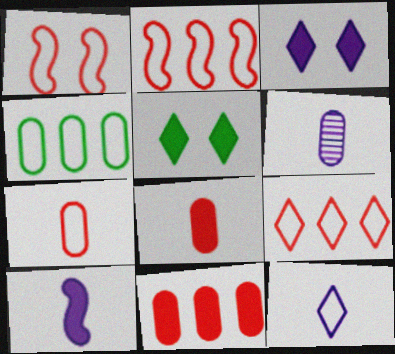[[1, 4, 12], 
[1, 7, 9], 
[2, 5, 6], 
[5, 10, 11], 
[6, 10, 12]]